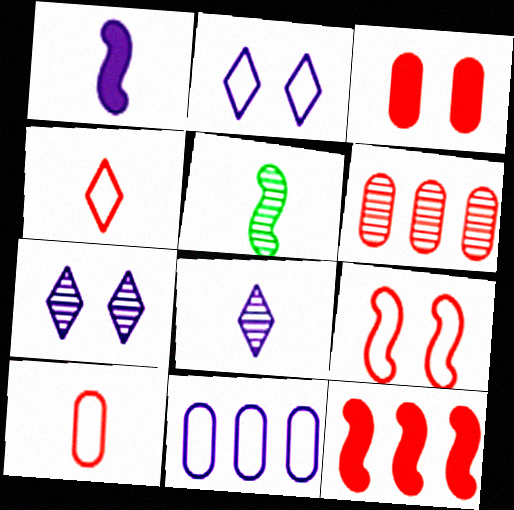[[1, 7, 11], 
[3, 6, 10], 
[5, 6, 7]]